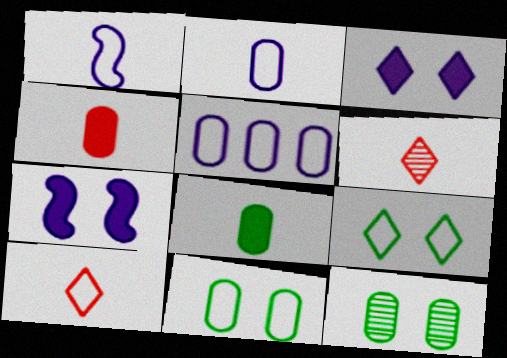[[1, 6, 8], 
[4, 5, 12]]